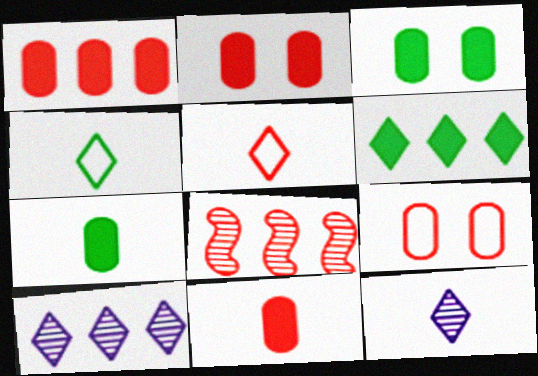[[1, 2, 11], 
[2, 5, 8]]